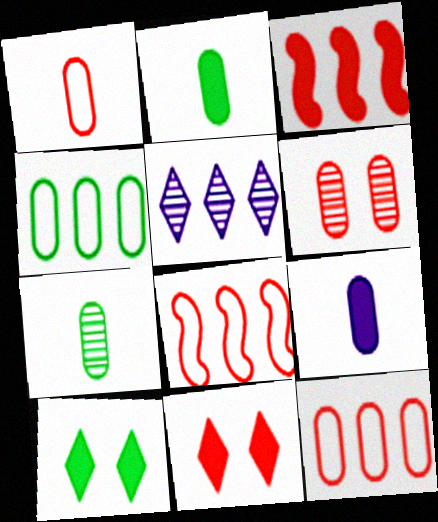[[1, 7, 9], 
[3, 4, 5], 
[3, 9, 10], 
[4, 6, 9]]